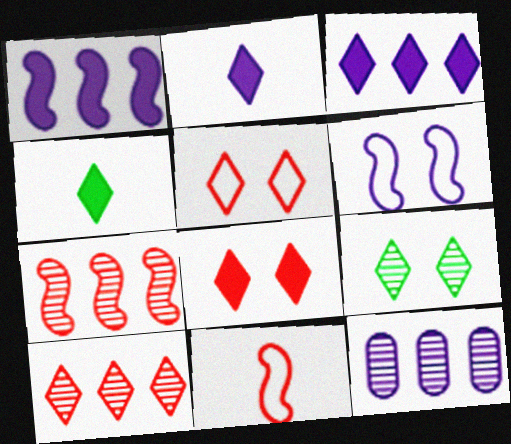[[2, 6, 12], 
[3, 4, 8]]